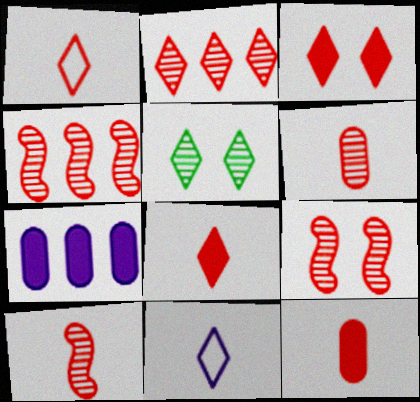[[1, 2, 3], 
[1, 10, 12], 
[2, 6, 9], 
[4, 9, 10]]